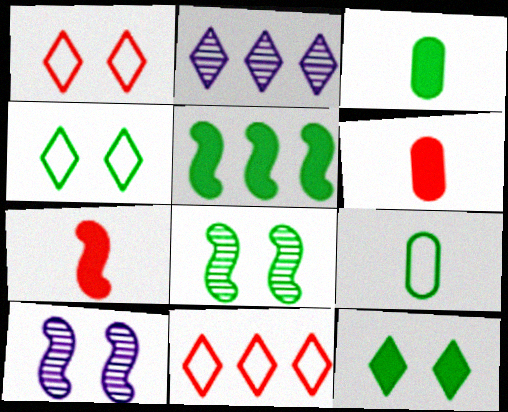[[3, 5, 12], 
[3, 10, 11]]